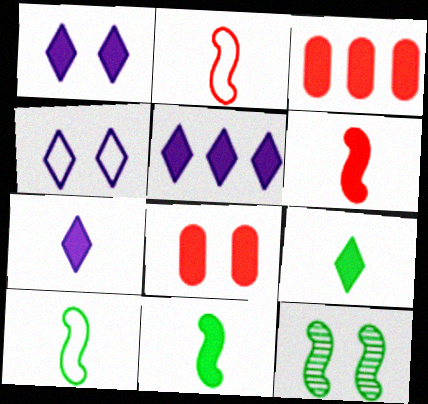[[1, 3, 11], 
[1, 5, 7], 
[4, 8, 12], 
[5, 8, 11]]